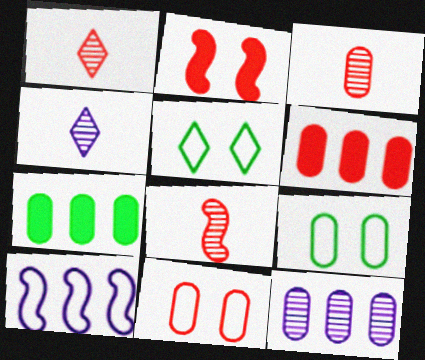[[1, 3, 8], 
[3, 6, 11]]